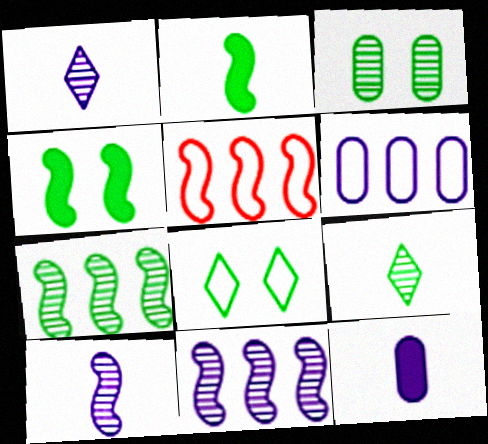[[3, 4, 8], 
[3, 7, 9], 
[4, 5, 10]]